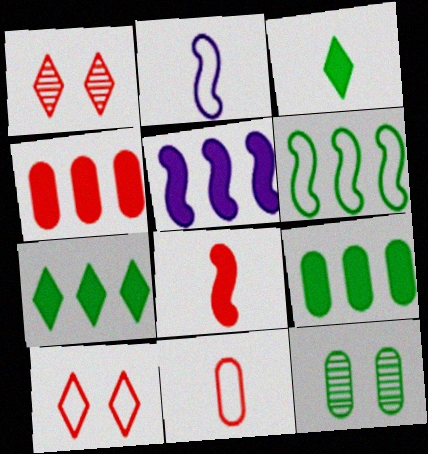[[1, 2, 9], 
[3, 6, 12], 
[4, 5, 7]]